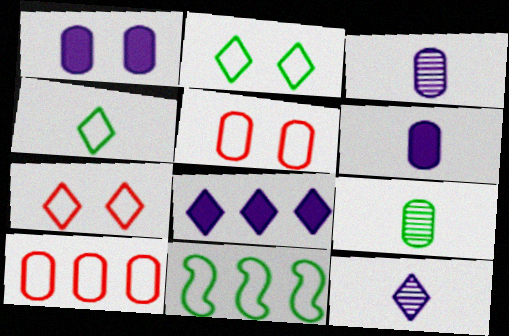[[1, 9, 10]]